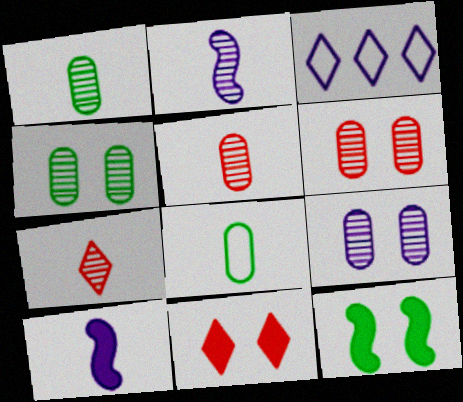[[1, 2, 7], 
[3, 5, 12], 
[3, 9, 10], 
[4, 6, 9], 
[7, 8, 10]]